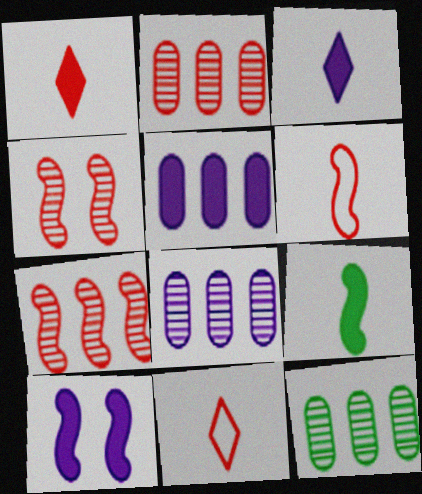[[2, 8, 12], 
[3, 5, 10], 
[10, 11, 12]]